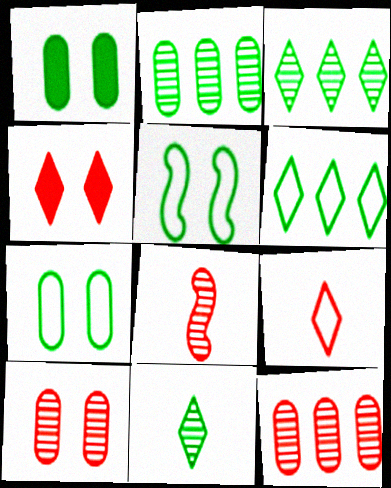[]